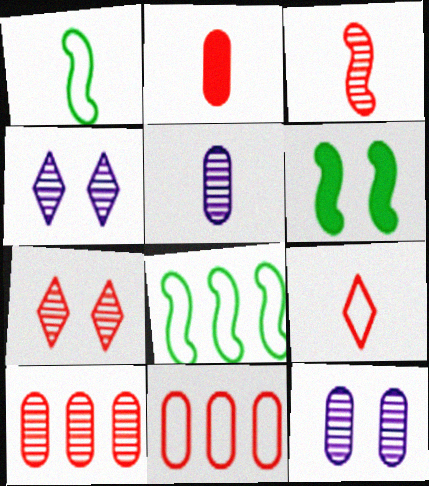[[2, 3, 9], 
[2, 4, 8], 
[3, 7, 10]]